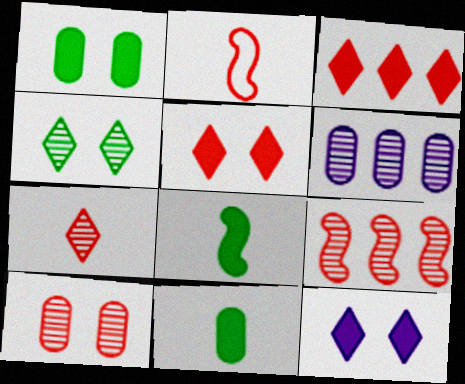[[2, 3, 10], 
[7, 9, 10]]